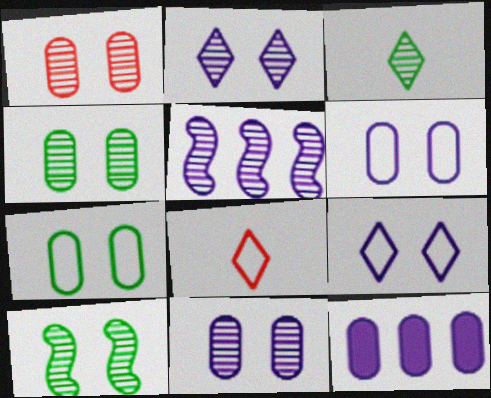[[1, 2, 10], 
[1, 3, 5], 
[1, 4, 11], 
[8, 10, 12]]